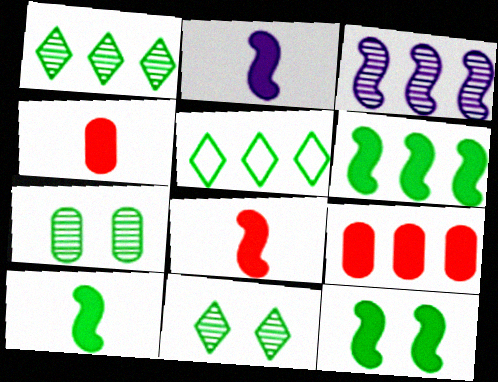[[2, 8, 10], 
[3, 5, 9], 
[5, 7, 10], 
[6, 10, 12]]